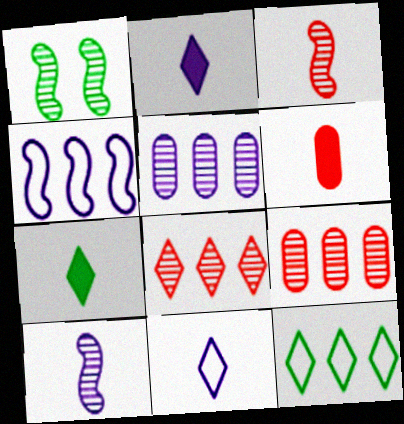[]